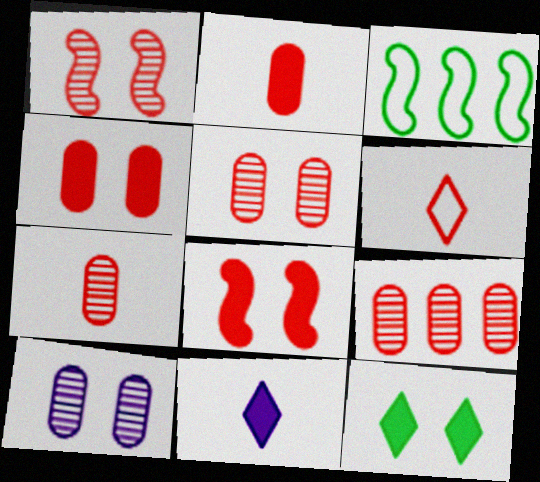[[3, 5, 11], 
[5, 7, 9], 
[6, 8, 9]]